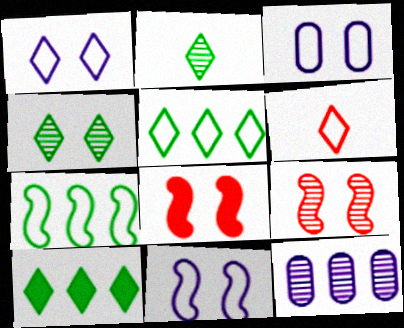[[1, 3, 11], 
[1, 5, 6], 
[2, 9, 12], 
[3, 4, 8], 
[3, 6, 7]]